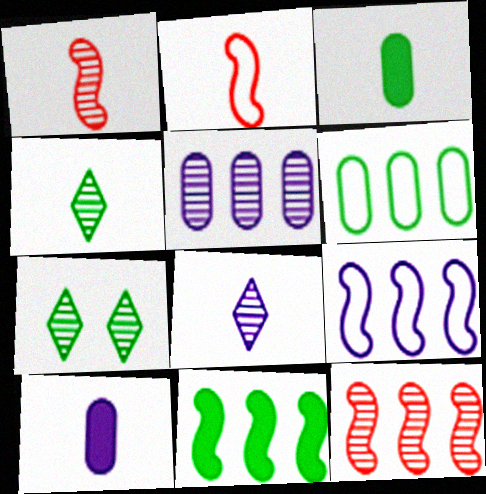[[1, 5, 7], 
[2, 3, 8], 
[2, 4, 10], 
[9, 11, 12]]